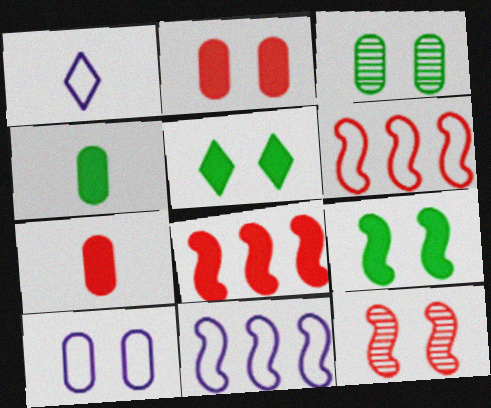[[1, 3, 8], 
[1, 10, 11], 
[2, 3, 10], 
[5, 10, 12]]